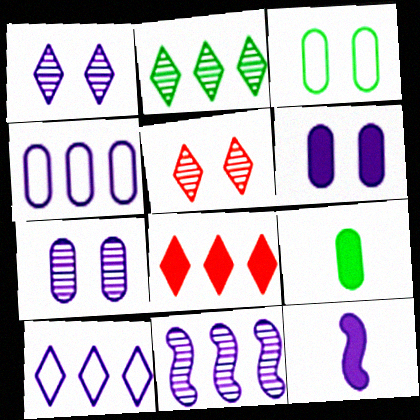[[1, 4, 12], 
[2, 8, 10], 
[7, 10, 12]]